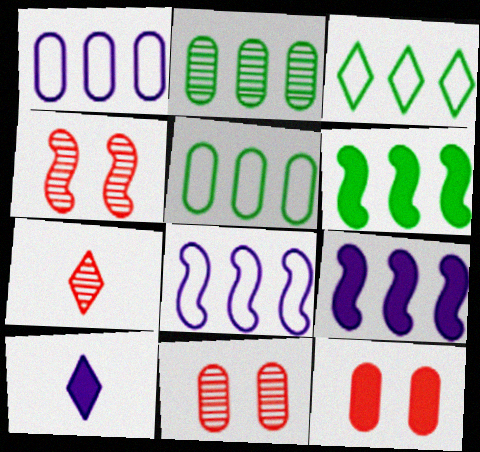[[2, 3, 6], 
[4, 5, 10], 
[6, 10, 12]]